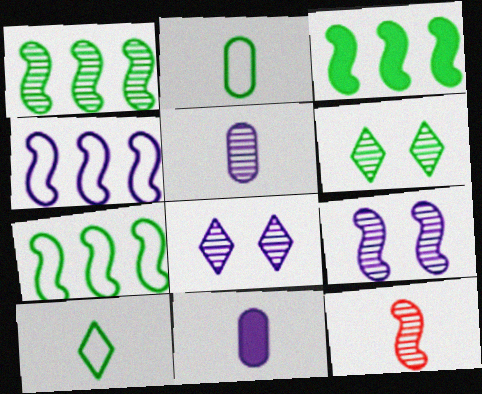[[1, 3, 7], 
[1, 9, 12], 
[2, 3, 6], 
[4, 8, 11], 
[10, 11, 12]]